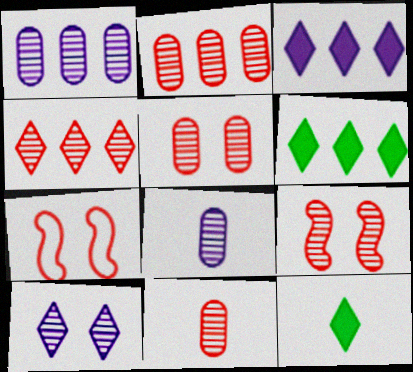[[1, 7, 12], 
[2, 5, 11], 
[4, 9, 11], 
[6, 7, 8]]